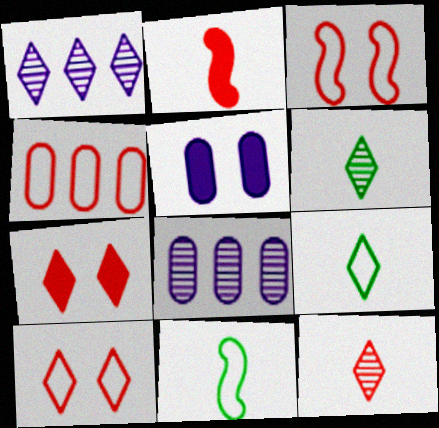[[1, 7, 9], 
[7, 8, 11]]